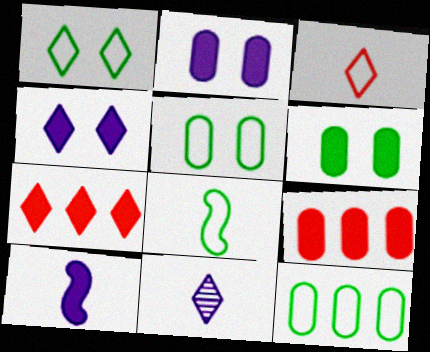[[1, 7, 11], 
[1, 8, 12], 
[6, 7, 10]]